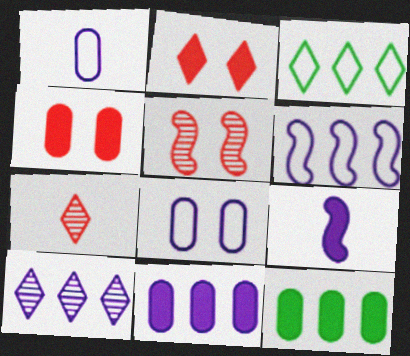[[2, 9, 12], 
[6, 10, 11], 
[8, 9, 10]]